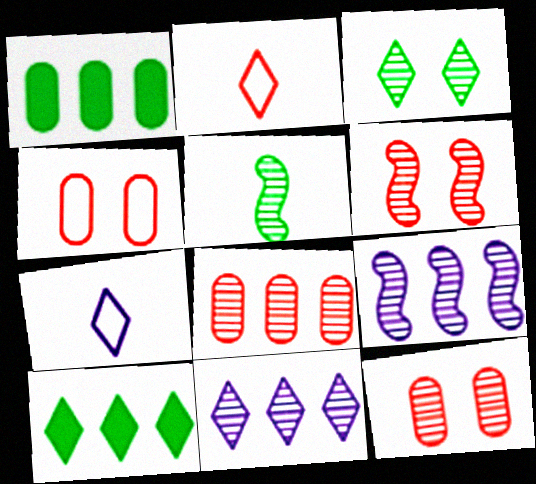[[1, 6, 7], 
[5, 6, 9], 
[5, 11, 12]]